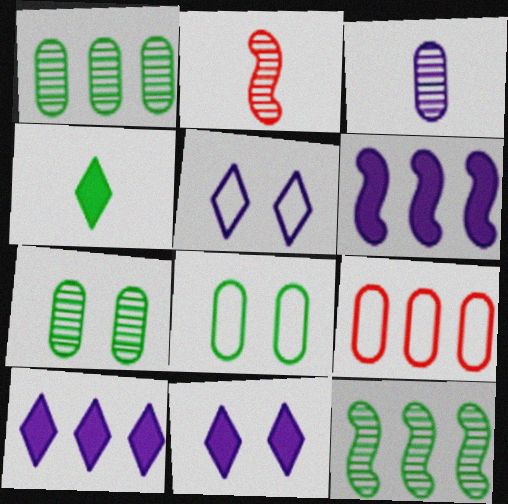[[2, 8, 10], 
[3, 5, 6], 
[4, 8, 12], 
[9, 10, 12]]